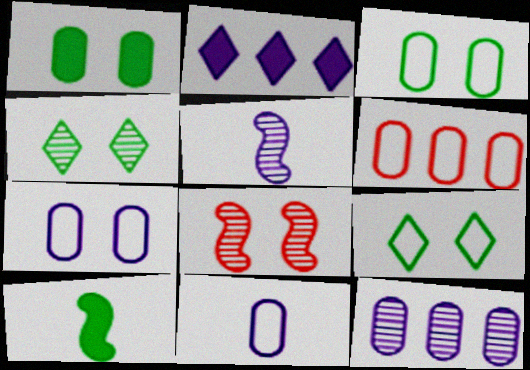[[2, 5, 7], 
[3, 6, 11]]